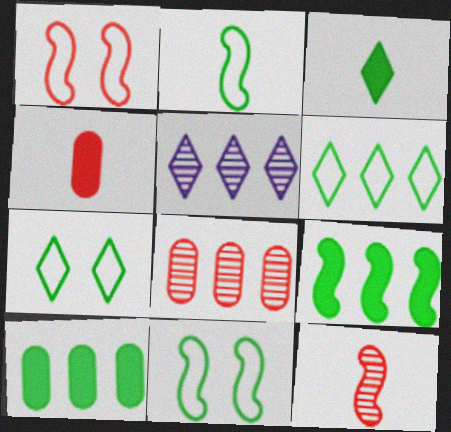[[4, 5, 11]]